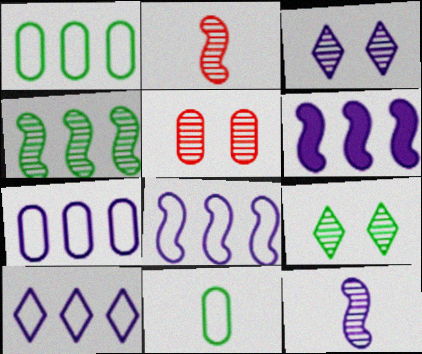[[7, 8, 10]]